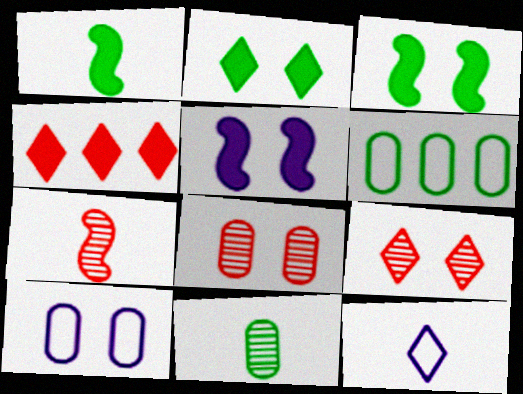[[3, 9, 10]]